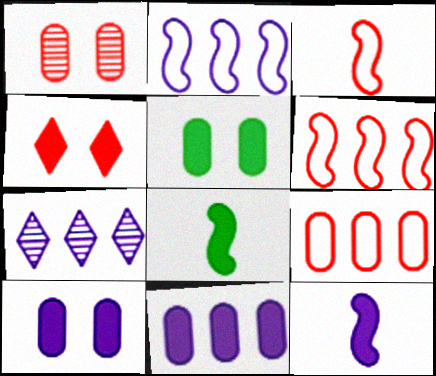[[2, 7, 11], 
[3, 5, 7], 
[4, 8, 11]]